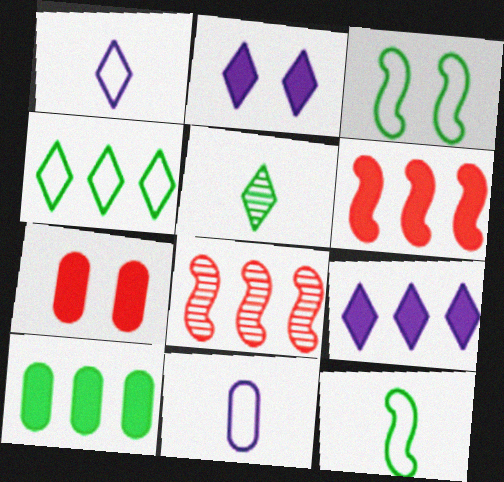[[3, 5, 10], 
[6, 9, 10]]